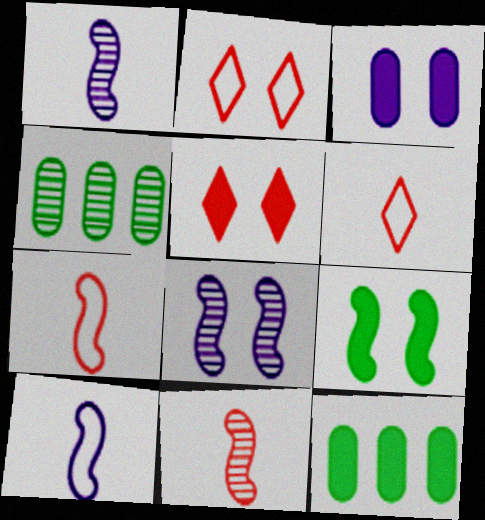[[1, 2, 12], 
[3, 5, 9], 
[4, 5, 10], 
[6, 8, 12]]